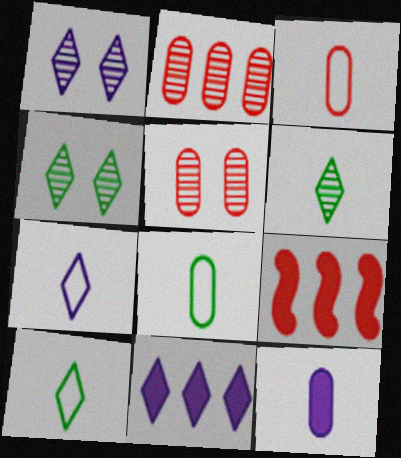[[1, 7, 11], 
[1, 8, 9]]